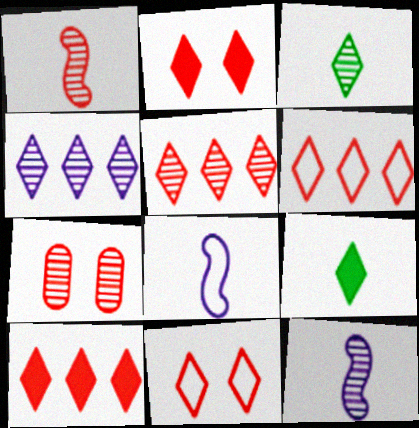[[1, 5, 7], 
[4, 9, 11], 
[5, 6, 10]]